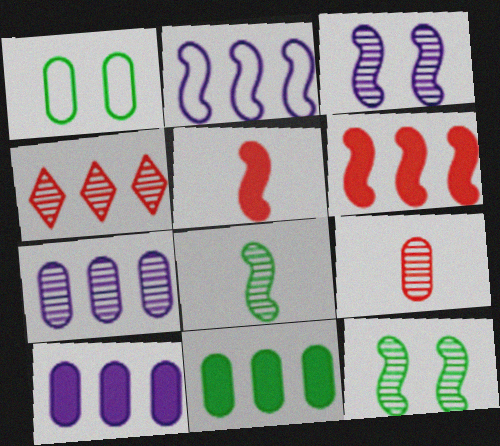[[1, 9, 10], 
[2, 4, 11], 
[2, 5, 12]]